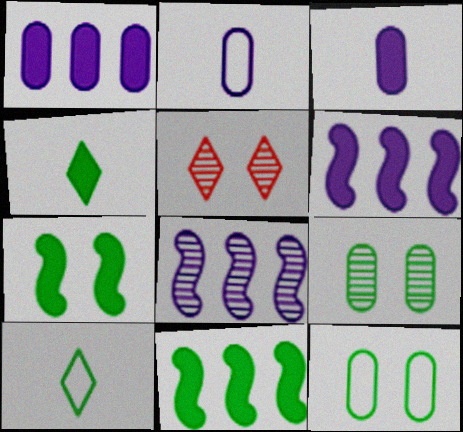[[2, 5, 11], 
[9, 10, 11]]